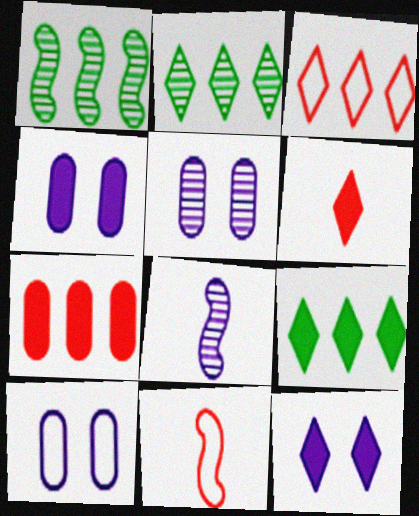[[1, 6, 10], 
[2, 4, 11], 
[4, 5, 10], 
[5, 9, 11], 
[6, 9, 12]]